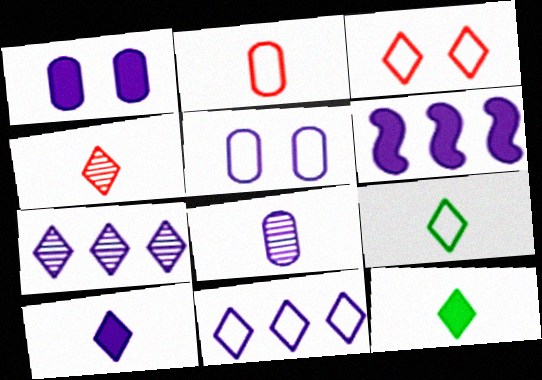[[1, 6, 10], 
[3, 7, 12], 
[3, 9, 11], 
[4, 9, 10]]